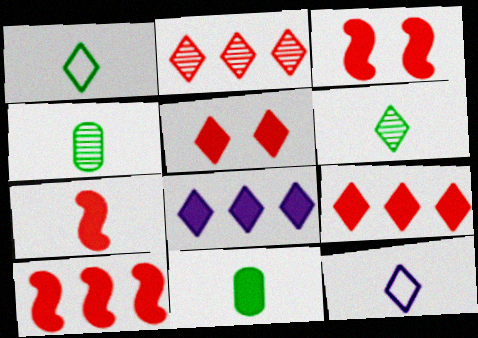[[3, 7, 10], 
[3, 8, 11], 
[4, 7, 12]]